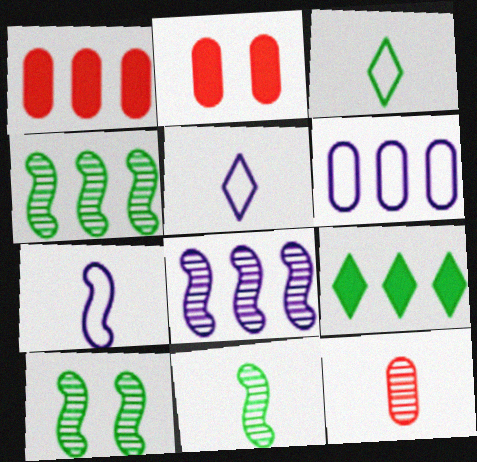[[1, 5, 10], 
[2, 3, 8], 
[2, 4, 5], 
[4, 10, 11]]